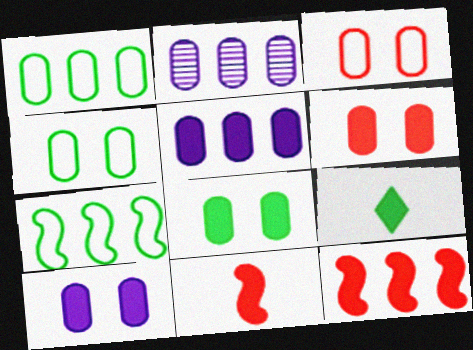[[6, 8, 10], 
[9, 10, 12]]